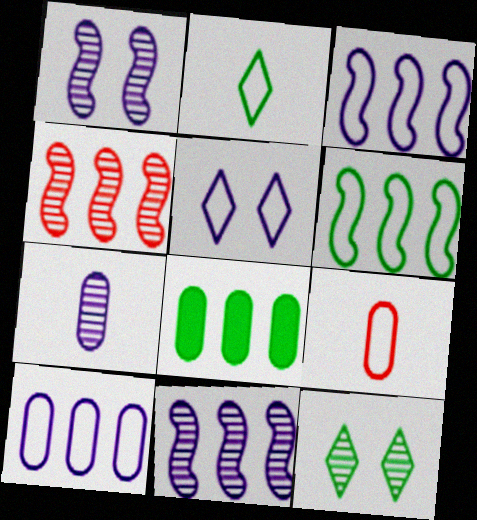[[4, 7, 12], 
[5, 6, 9]]